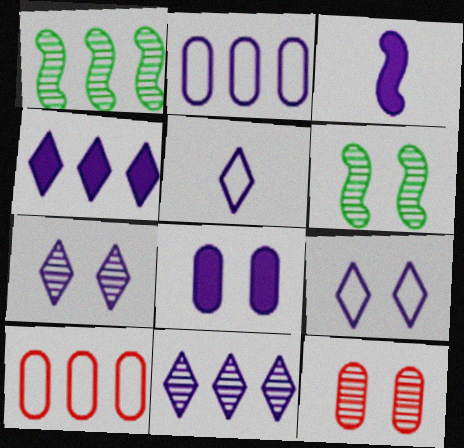[[1, 4, 10], 
[2, 3, 7], 
[3, 4, 8], 
[4, 5, 7], 
[6, 7, 12]]